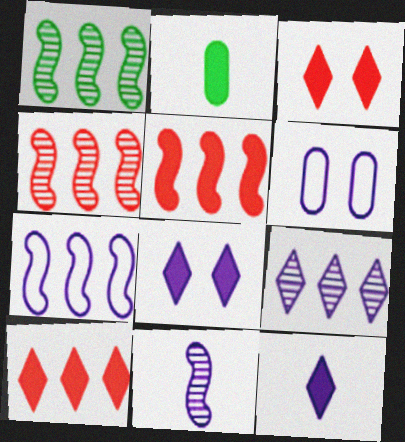[[1, 5, 7], 
[2, 5, 8]]